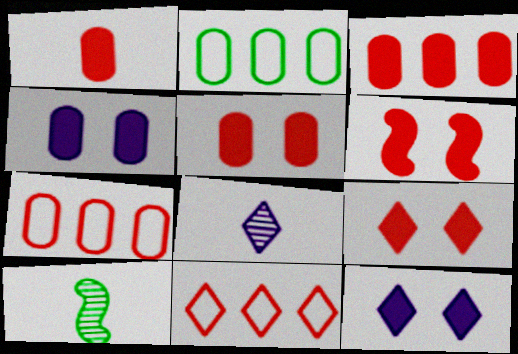[[1, 3, 5], 
[2, 6, 8], 
[4, 10, 11], 
[5, 6, 9], 
[7, 10, 12]]